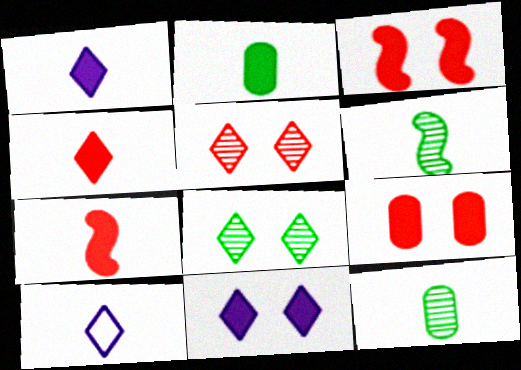[[1, 2, 7], 
[7, 10, 12]]